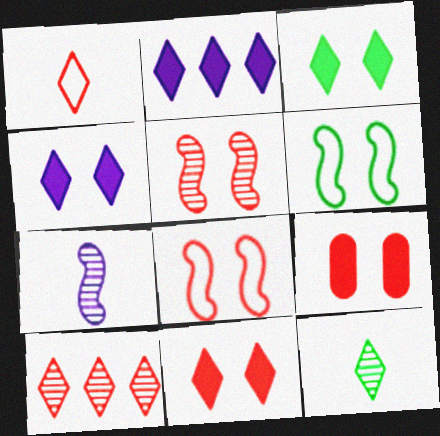[[1, 10, 11], 
[3, 4, 11]]